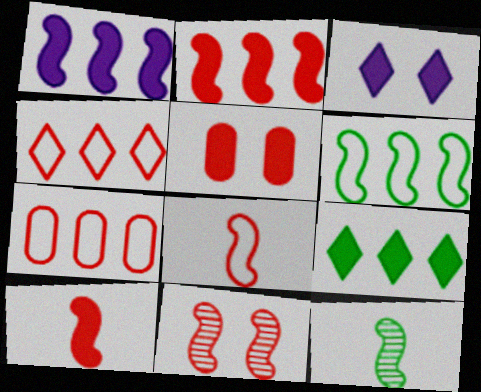[[2, 8, 11], 
[3, 7, 12]]